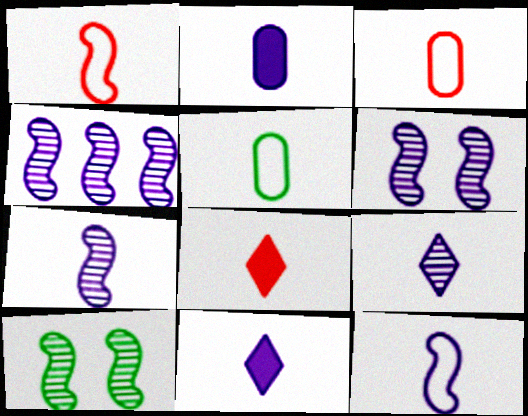[[2, 9, 12], 
[4, 6, 7], 
[5, 7, 8]]